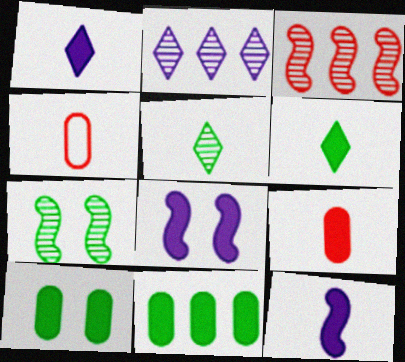[[4, 5, 12], 
[6, 9, 12]]